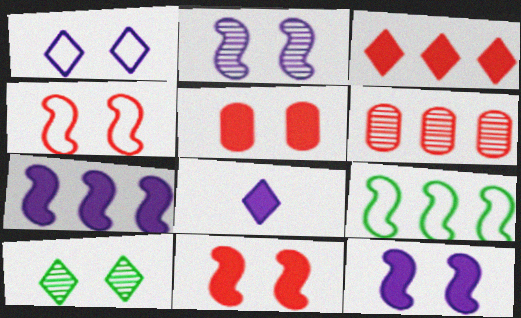[]